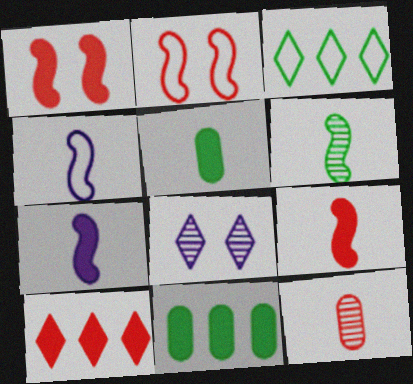[[2, 10, 12], 
[4, 6, 9]]